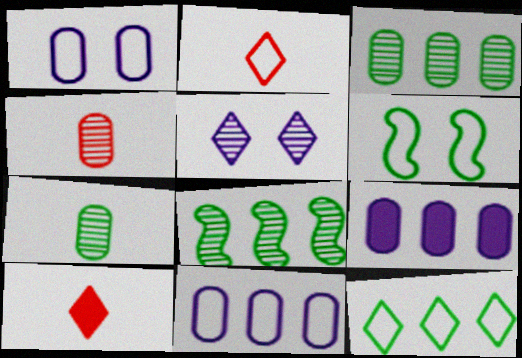[[1, 8, 10], 
[2, 6, 11], 
[4, 5, 8], 
[5, 10, 12]]